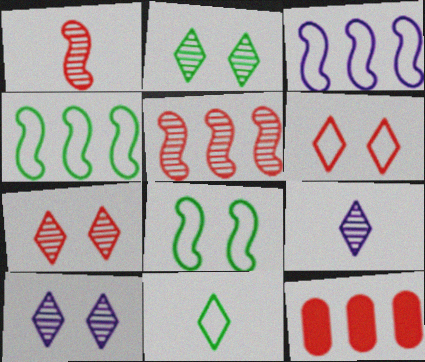[[1, 6, 12], 
[2, 7, 10], 
[8, 9, 12]]